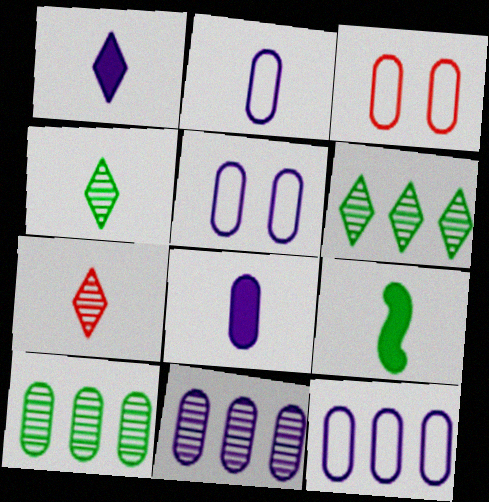[[2, 5, 12], 
[2, 7, 9], 
[3, 8, 10], 
[5, 8, 11]]